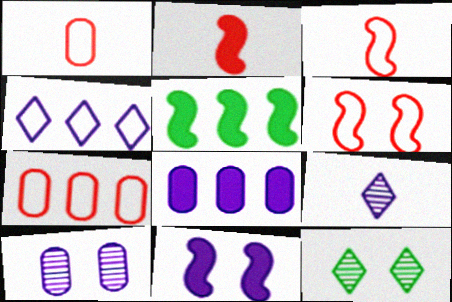[[2, 5, 11], 
[3, 8, 12]]